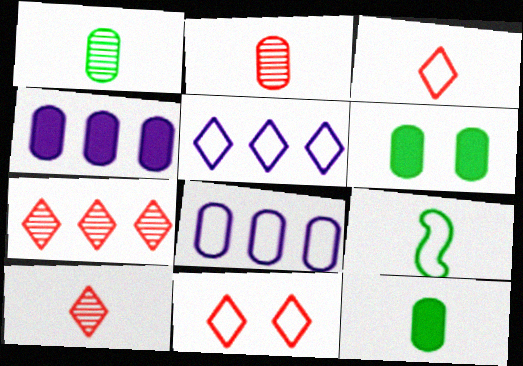[[2, 6, 8], 
[8, 9, 11]]